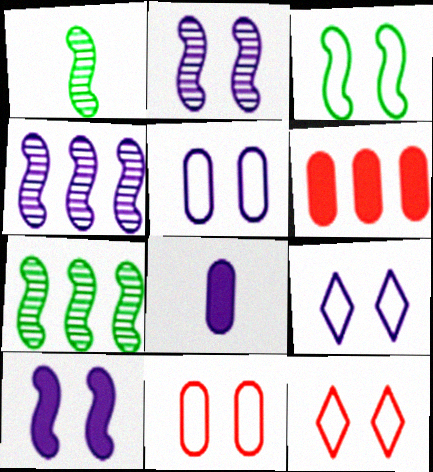[[1, 6, 9], 
[3, 5, 12], 
[3, 9, 11], 
[4, 8, 9], 
[7, 8, 12]]